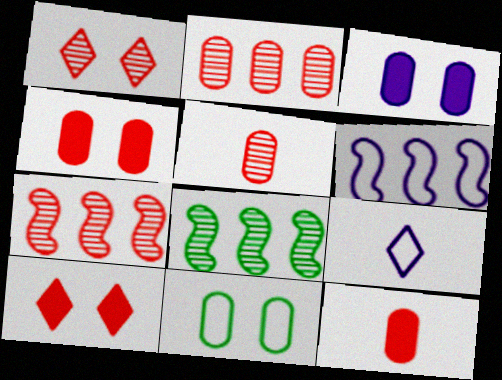[[1, 5, 7], 
[4, 8, 9]]